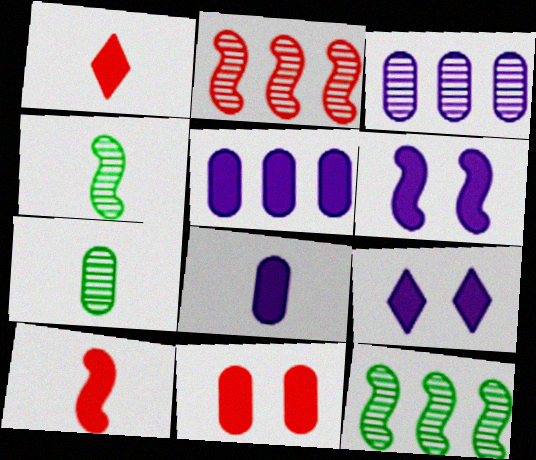[]